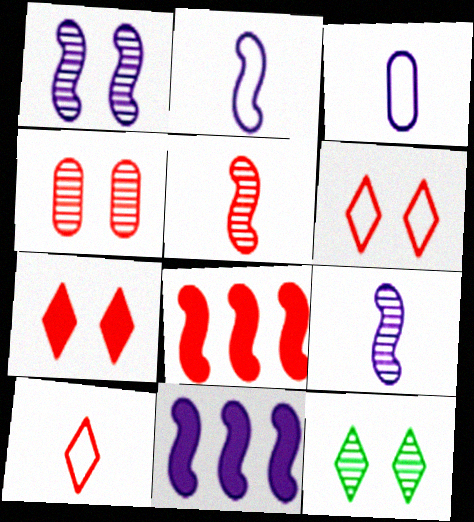[[1, 2, 11], 
[1, 4, 12], 
[3, 8, 12], 
[4, 8, 10]]